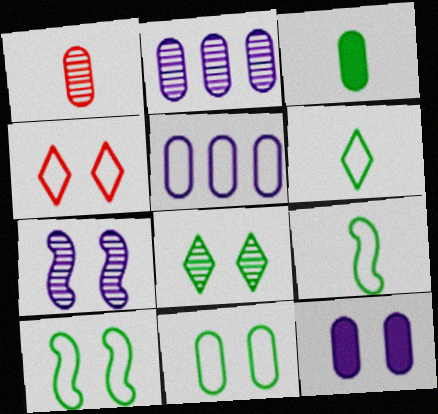[[4, 5, 9]]